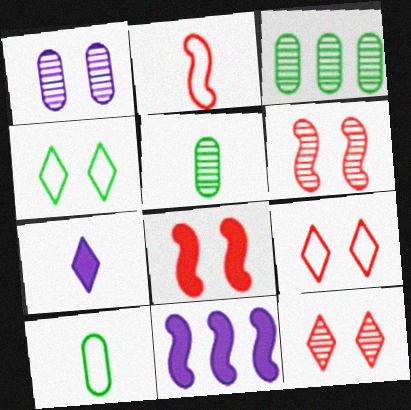[[1, 4, 8], 
[2, 5, 7], 
[5, 9, 11], 
[10, 11, 12]]